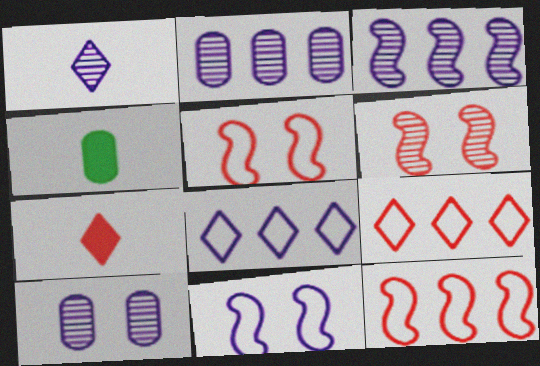[[1, 3, 10], 
[4, 6, 8]]